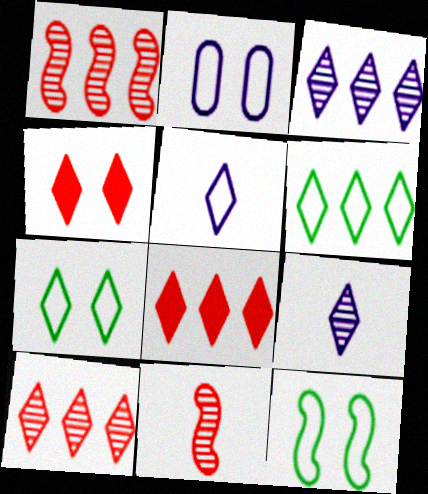[[3, 6, 8], 
[4, 6, 9], 
[7, 8, 9]]